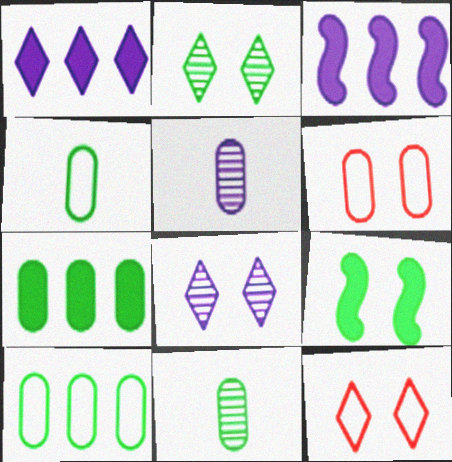[[3, 11, 12], 
[5, 6, 7], 
[6, 8, 9]]